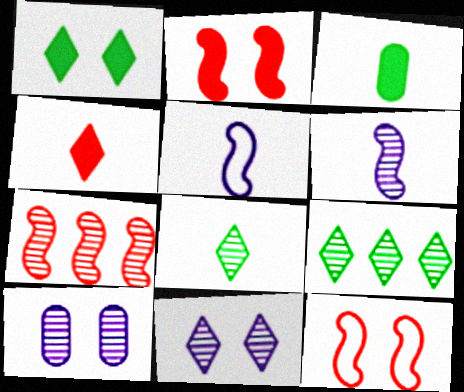[[1, 10, 12], 
[7, 8, 10]]